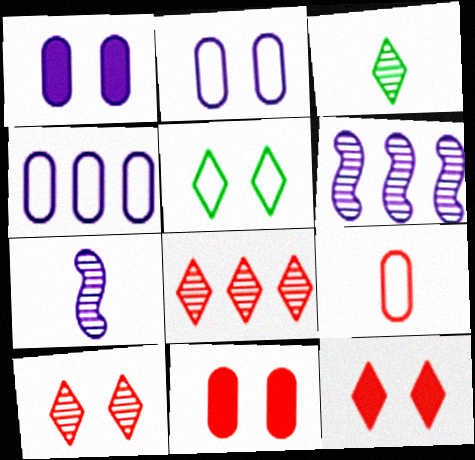[]